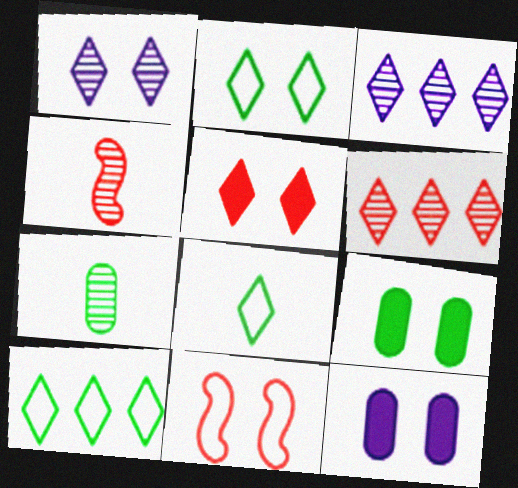[[1, 2, 5], 
[1, 9, 11], 
[2, 8, 10], 
[3, 5, 8], 
[4, 10, 12]]